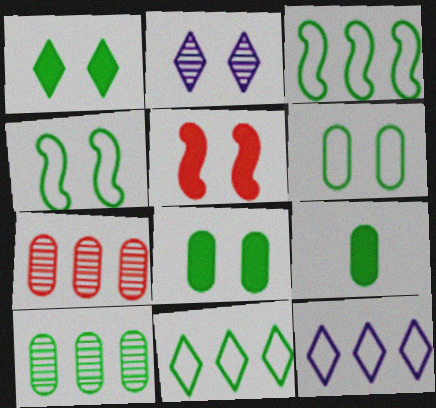[[2, 5, 6], 
[6, 9, 10]]